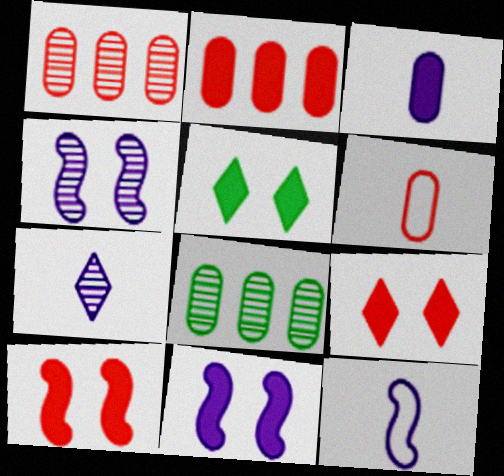[[1, 5, 12], 
[3, 7, 12], 
[8, 9, 12]]